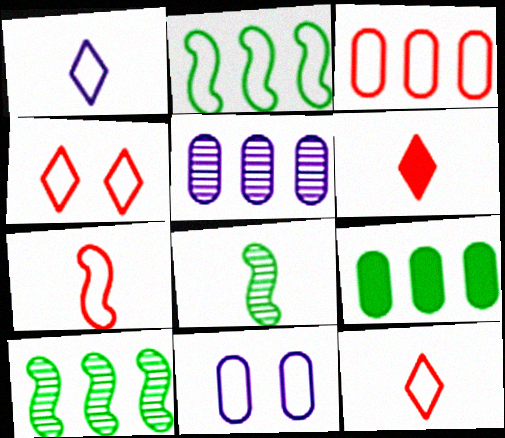[[2, 11, 12], 
[3, 4, 7], 
[3, 5, 9], 
[6, 10, 11]]